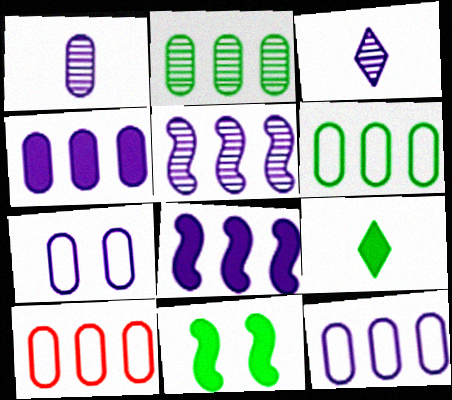[[1, 4, 7], 
[2, 4, 10], 
[3, 7, 8], 
[3, 10, 11], 
[6, 10, 12]]